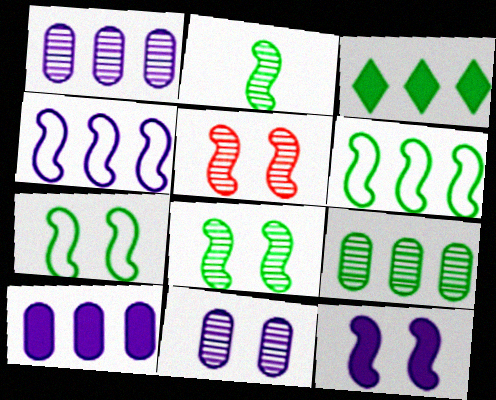[[3, 6, 9], 
[5, 7, 12]]